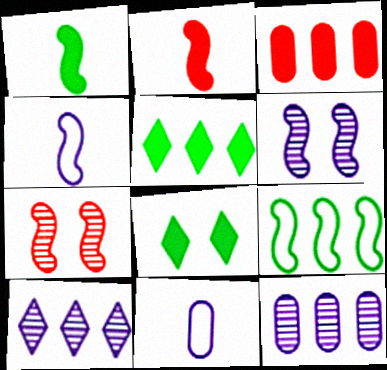[[2, 6, 9], 
[3, 9, 10], 
[5, 7, 11]]